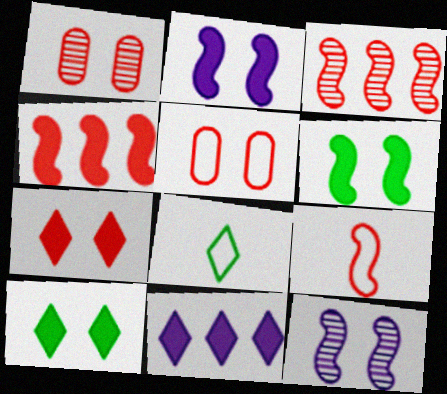[[5, 10, 12]]